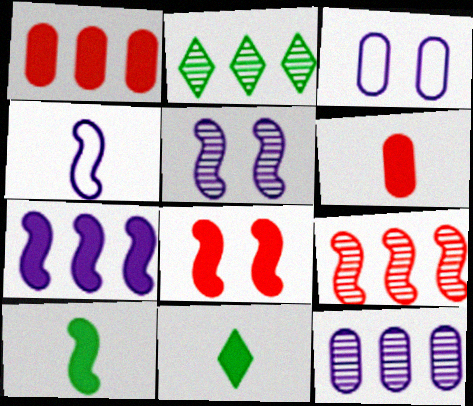[[2, 9, 12], 
[3, 9, 11], 
[4, 5, 7], 
[7, 8, 10]]